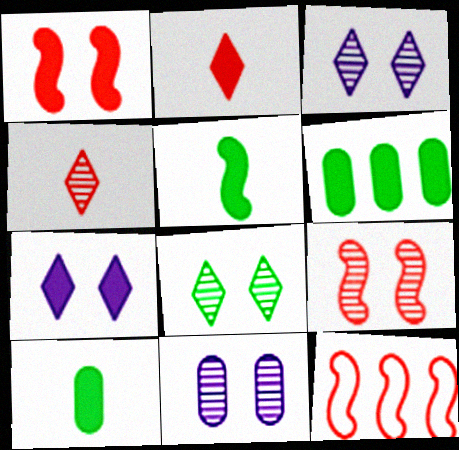[[3, 10, 12], 
[8, 9, 11]]